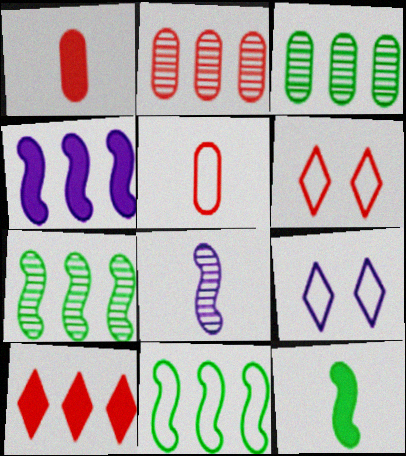[[1, 7, 9], 
[2, 9, 12], 
[5, 9, 11]]